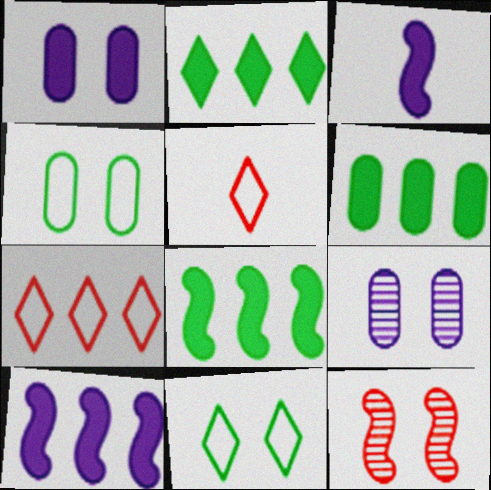[[1, 11, 12], 
[2, 6, 8], 
[5, 8, 9]]